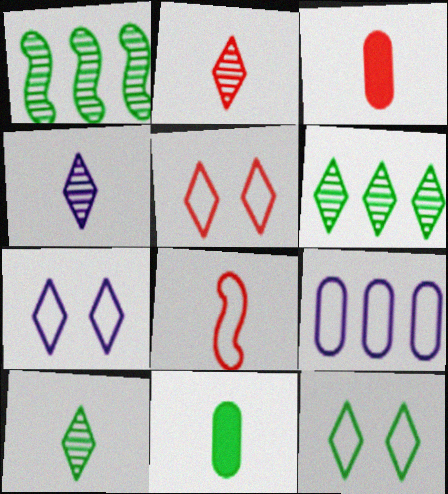[[1, 3, 7], 
[1, 11, 12], 
[2, 3, 8], 
[2, 4, 10], 
[4, 8, 11], 
[5, 7, 12], 
[8, 9, 12]]